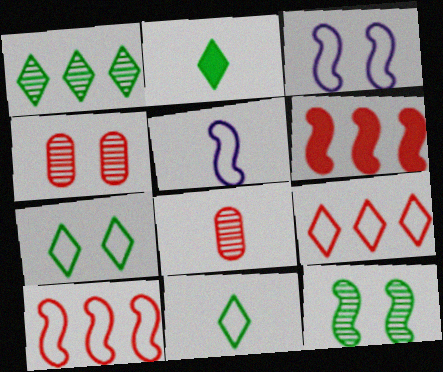[[1, 2, 7], 
[2, 5, 8], 
[5, 6, 12]]